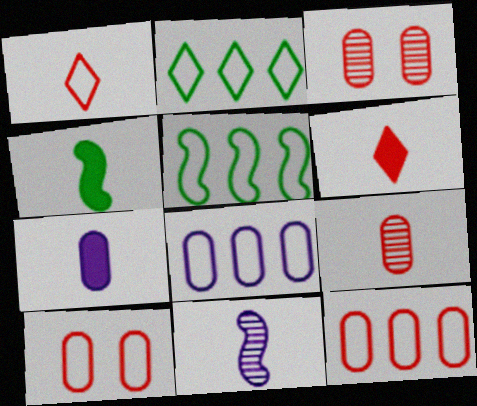[[4, 6, 7]]